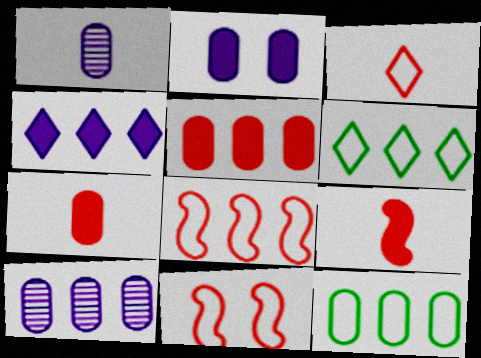[[5, 10, 12]]